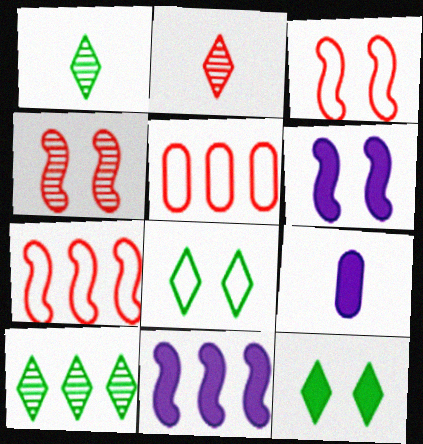[[1, 5, 6], 
[3, 9, 10], 
[5, 10, 11]]